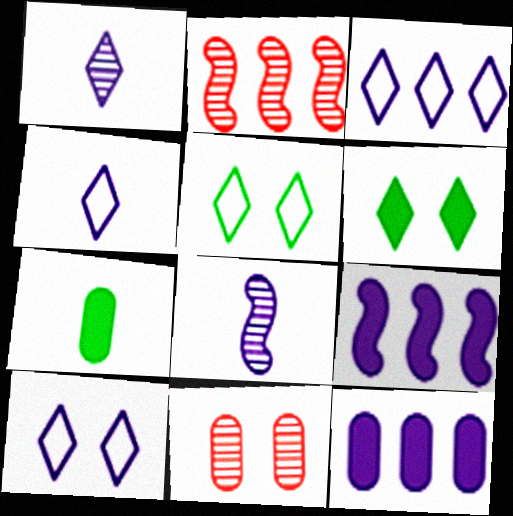[[2, 7, 10], 
[3, 4, 10], 
[8, 10, 12]]